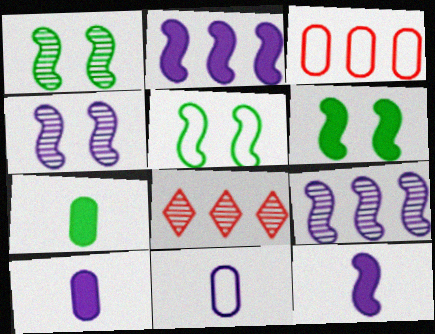[[1, 5, 6], 
[5, 8, 10], 
[6, 8, 11]]